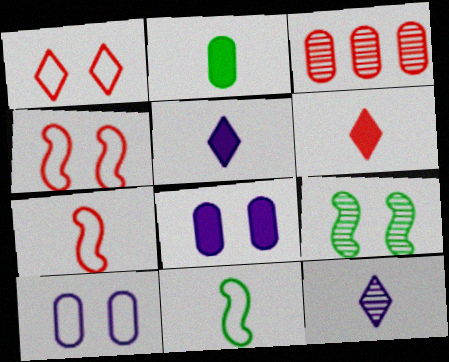[[1, 8, 9], 
[2, 3, 10], 
[2, 7, 12], 
[3, 4, 6], 
[3, 9, 12]]